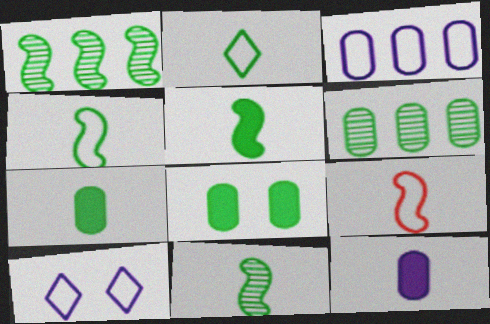[[1, 2, 8], 
[2, 7, 11], 
[4, 5, 11]]